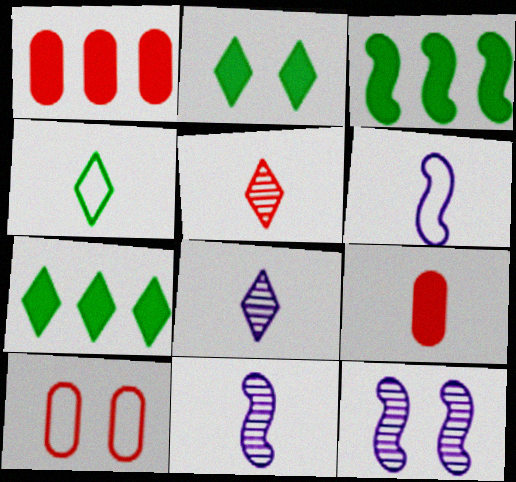[[1, 4, 12], 
[2, 10, 12], 
[3, 8, 10], 
[4, 9, 11], 
[7, 10, 11]]